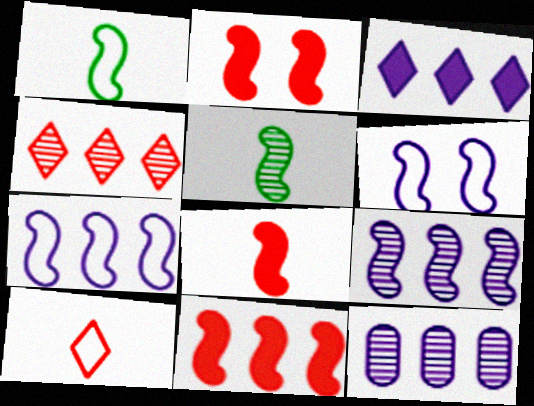[[1, 2, 9], 
[2, 5, 7], 
[2, 8, 11], 
[3, 7, 12], 
[5, 6, 11]]